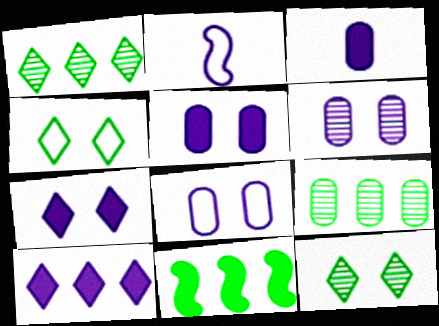[[2, 6, 10], 
[5, 6, 8]]